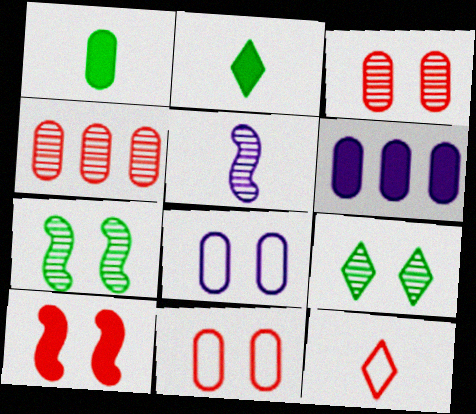[[1, 4, 8], 
[1, 5, 12], 
[2, 6, 10], 
[4, 5, 9], 
[4, 10, 12], 
[6, 7, 12], 
[8, 9, 10]]